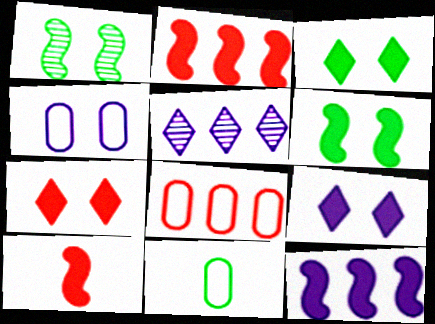[[1, 4, 7], 
[3, 7, 9], 
[4, 8, 11], 
[6, 10, 12]]